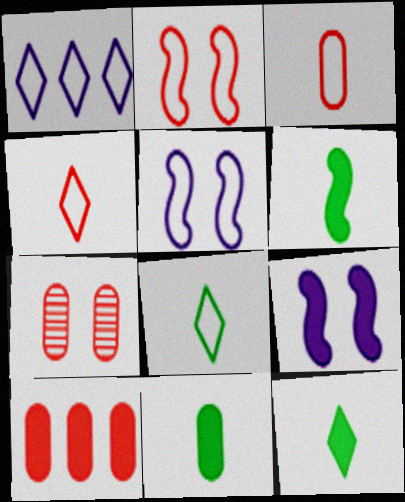[[1, 6, 7], 
[3, 7, 10], 
[6, 11, 12], 
[9, 10, 12]]